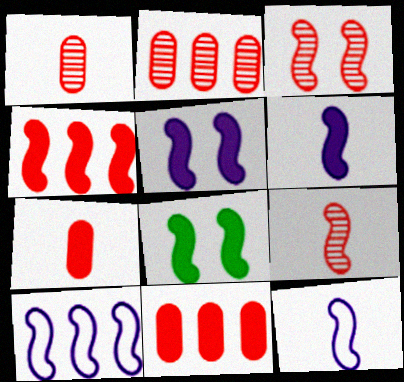[[4, 6, 8], 
[8, 9, 10]]